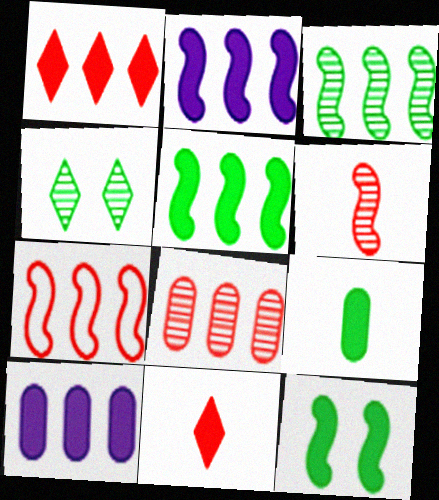[[1, 5, 10], 
[1, 7, 8], 
[2, 3, 7], 
[10, 11, 12]]